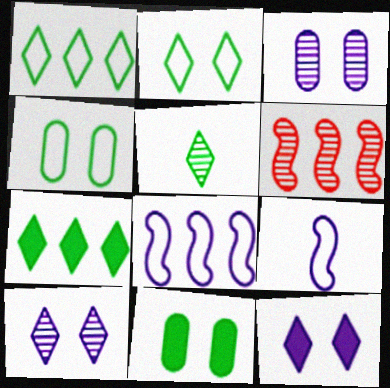[[2, 5, 7], 
[3, 5, 6]]